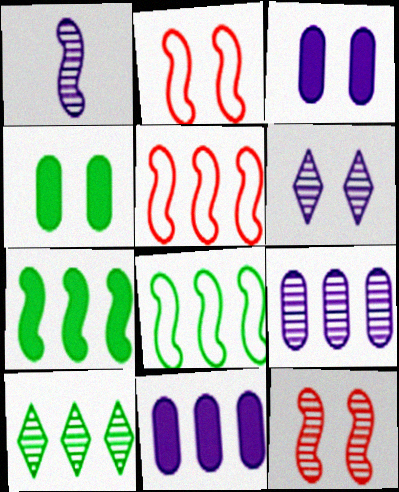[[1, 2, 7], 
[1, 6, 9], 
[2, 4, 6], 
[5, 10, 11]]